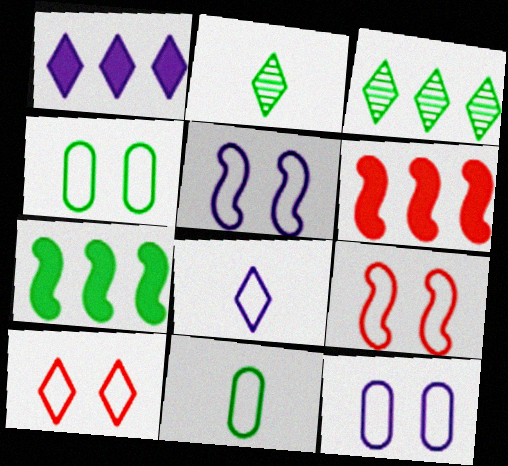[[1, 2, 10], 
[2, 4, 7], 
[2, 6, 12], 
[4, 5, 10]]